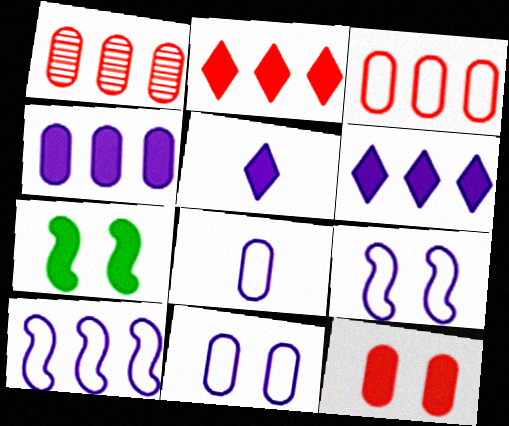[]